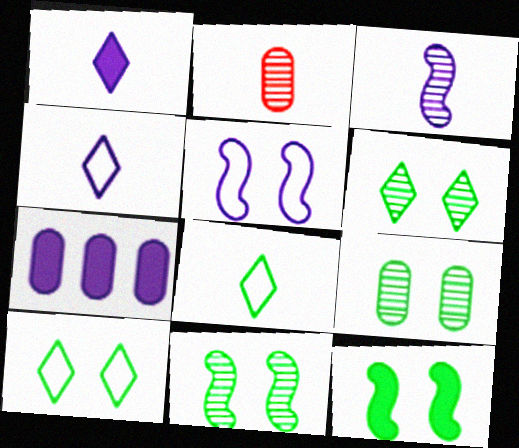[[6, 9, 11], 
[9, 10, 12]]